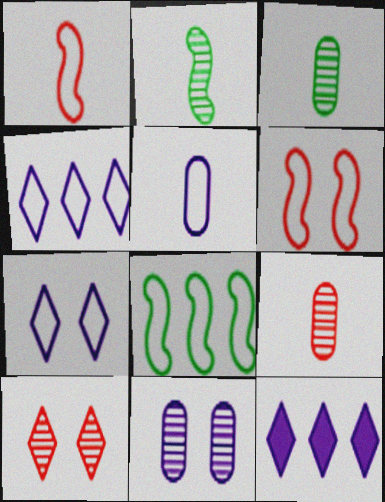[[3, 6, 12]]